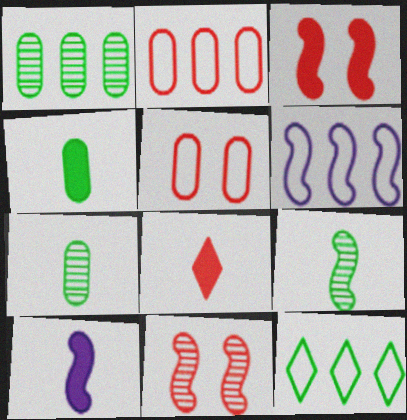[[2, 6, 12], 
[2, 8, 11], 
[3, 6, 9], 
[4, 8, 10]]